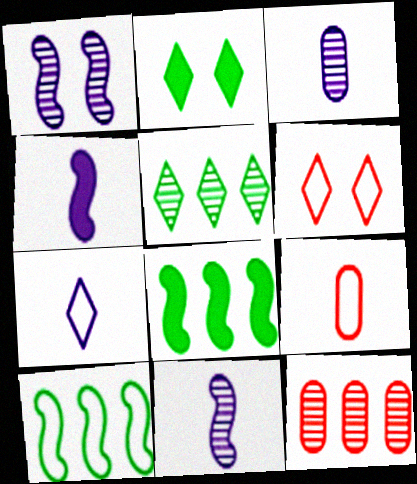[[3, 4, 7], 
[3, 6, 8]]